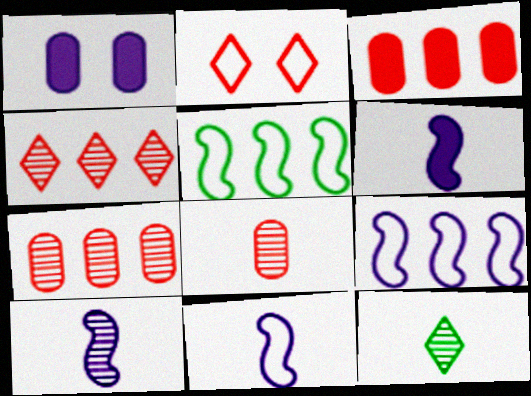[[6, 10, 11], 
[8, 10, 12]]